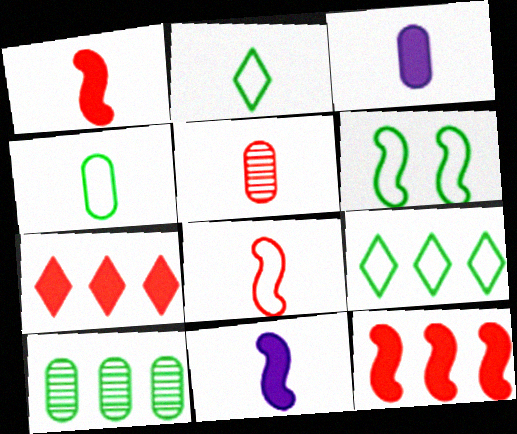[[2, 5, 11], 
[3, 4, 5], 
[4, 6, 9]]